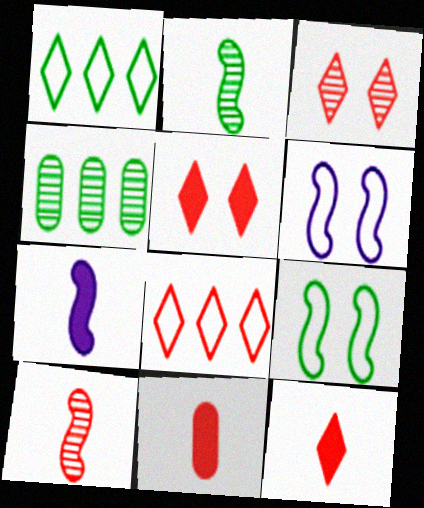[[3, 8, 12], 
[4, 6, 12]]